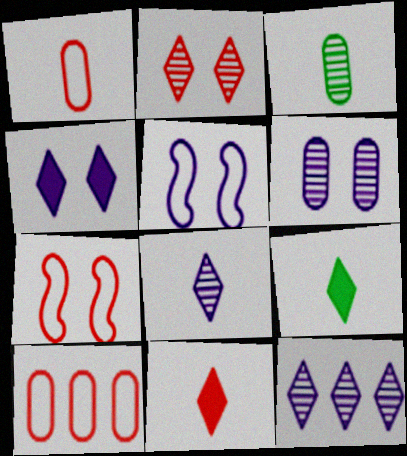[[4, 5, 6]]